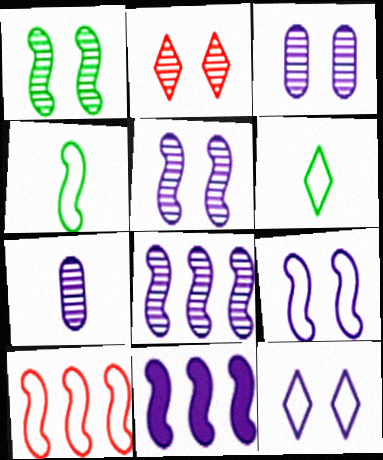[[1, 2, 3], 
[4, 9, 10], 
[7, 11, 12]]